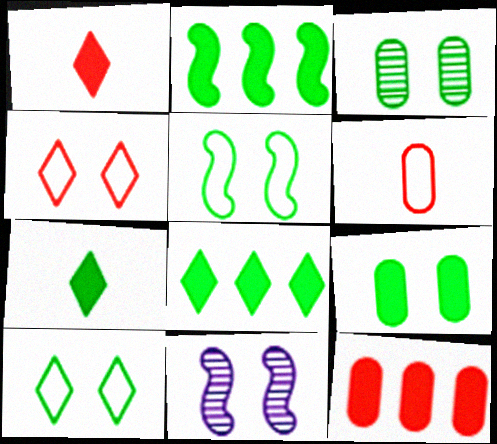[[2, 7, 9], 
[4, 9, 11], 
[6, 8, 11]]